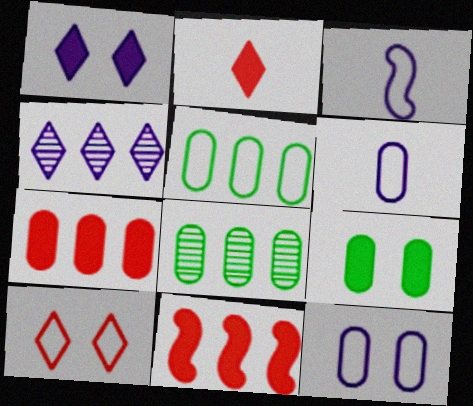[[3, 5, 10], 
[4, 5, 11]]